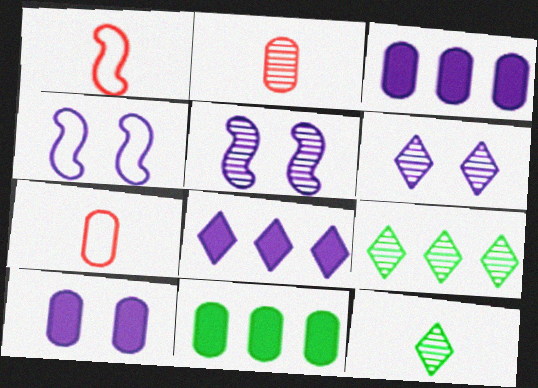[[1, 6, 11], 
[1, 9, 10], 
[2, 5, 9], 
[4, 6, 10]]